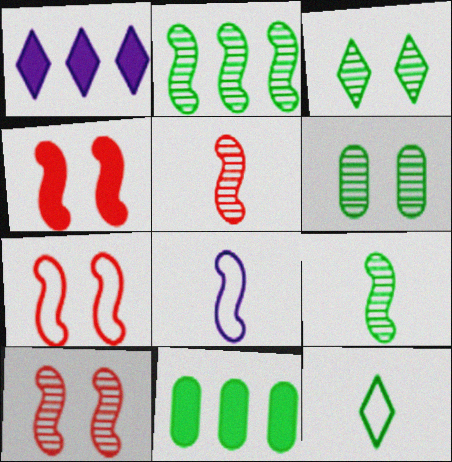[[2, 4, 8], 
[4, 7, 10]]